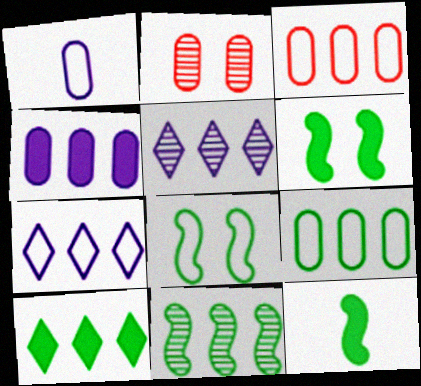[[2, 7, 12], 
[8, 11, 12], 
[9, 10, 11]]